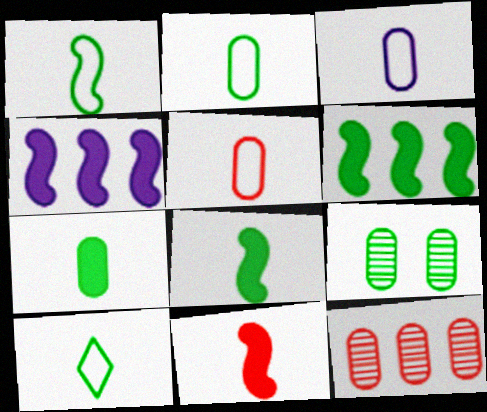[[1, 2, 10], 
[2, 3, 5], 
[6, 9, 10]]